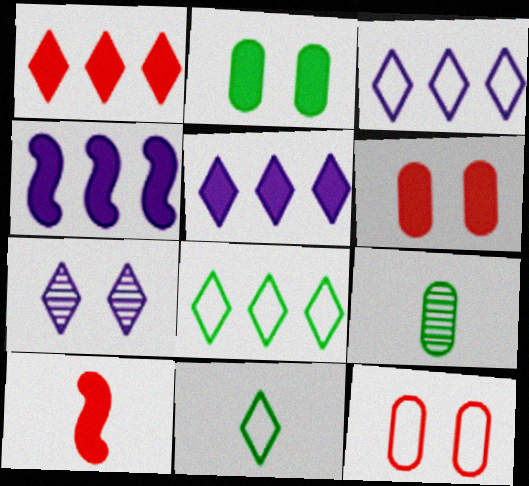[[1, 6, 10], 
[1, 7, 11], 
[2, 5, 10]]